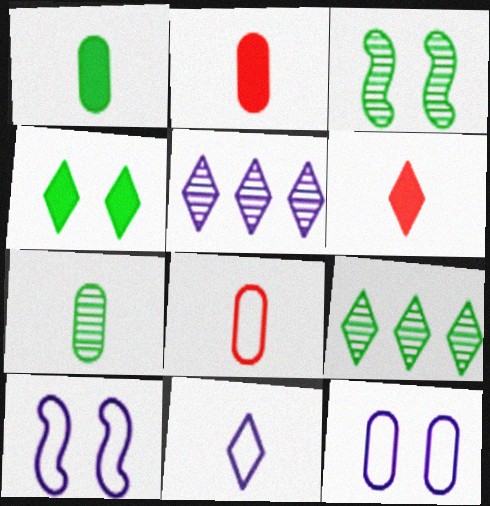[[2, 9, 10], 
[3, 7, 9]]